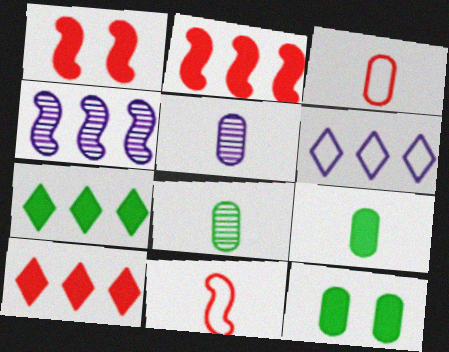[[1, 6, 8], 
[3, 5, 9]]